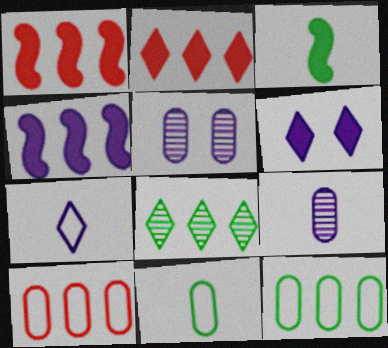[[4, 5, 7], 
[4, 8, 10]]